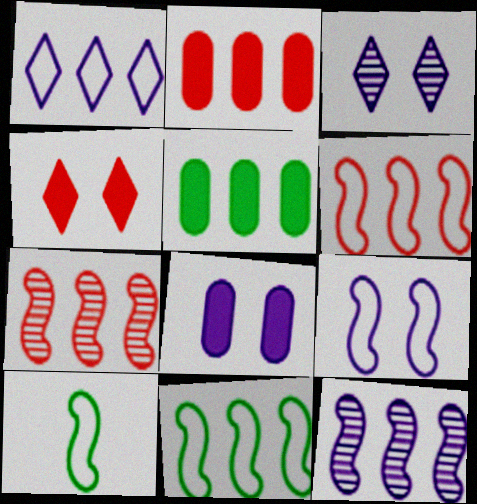[[1, 5, 7], 
[2, 3, 10], 
[3, 8, 9], 
[6, 9, 10]]